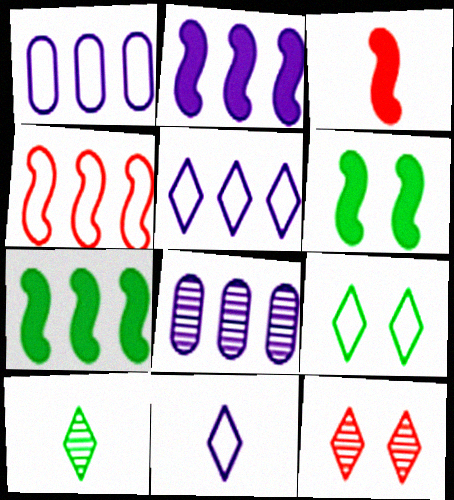[[2, 3, 6], 
[2, 5, 8], 
[3, 8, 9]]